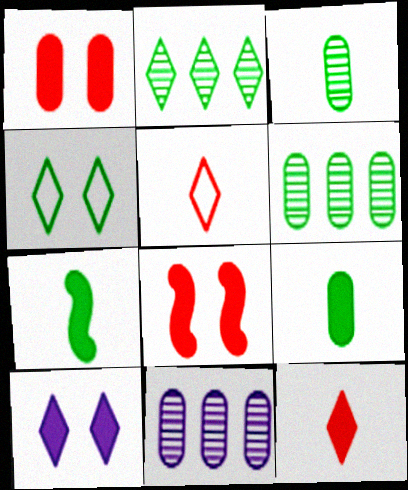[[2, 5, 10], 
[4, 6, 7]]